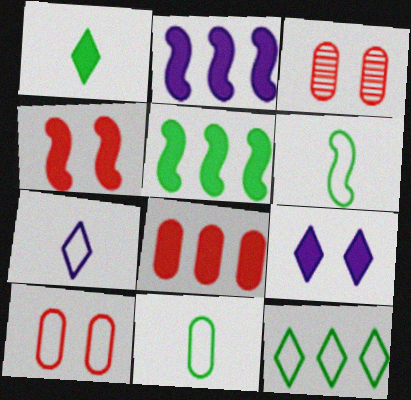[[3, 5, 7]]